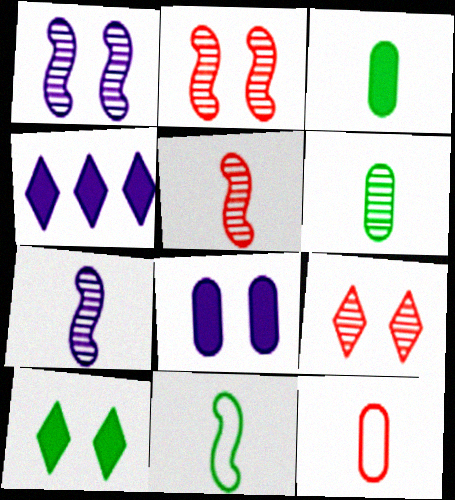[]